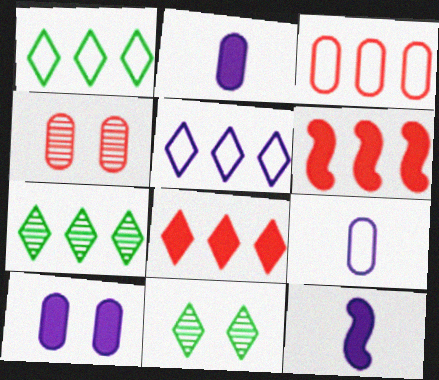[[1, 4, 12], 
[3, 11, 12], 
[5, 7, 8], 
[6, 9, 11]]